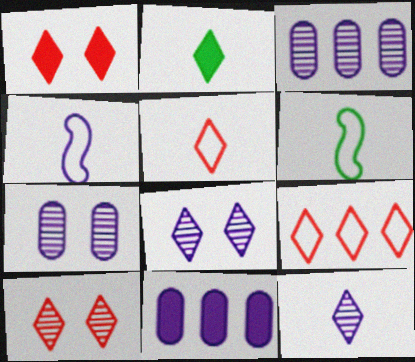[[1, 3, 6], 
[2, 5, 12], 
[2, 8, 9], 
[4, 8, 11], 
[6, 10, 11]]